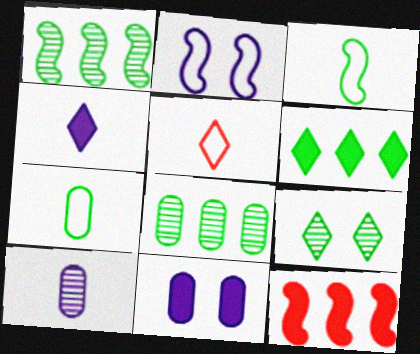[[1, 5, 11]]